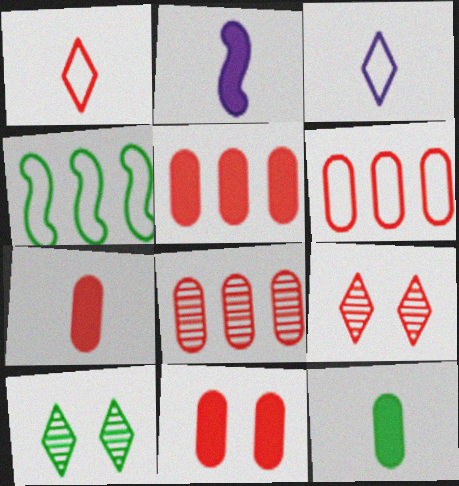[[2, 6, 10], 
[4, 10, 12], 
[5, 6, 8], 
[5, 7, 11]]